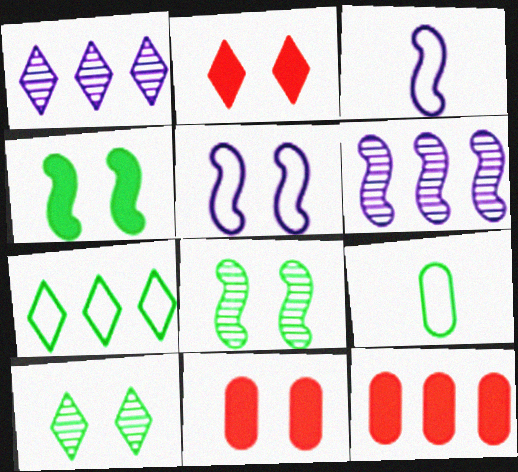[[2, 6, 9], 
[3, 10, 12], 
[5, 10, 11], 
[6, 7, 12]]